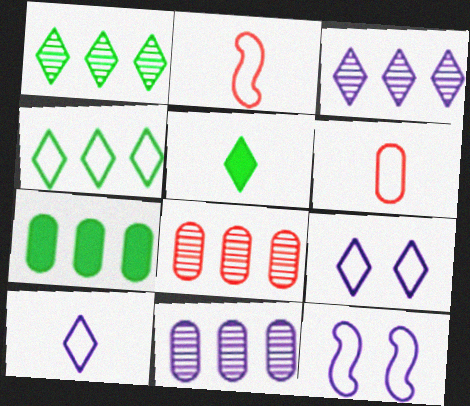[[4, 6, 12], 
[5, 8, 12]]